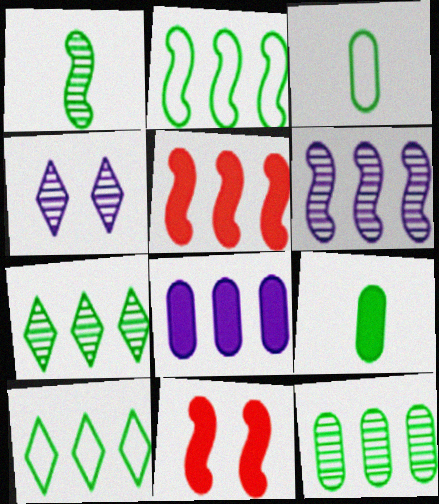[[2, 5, 6], 
[3, 4, 5]]